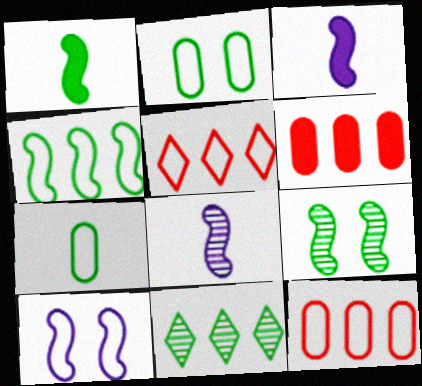[[1, 2, 11], 
[1, 4, 9], 
[5, 7, 10]]